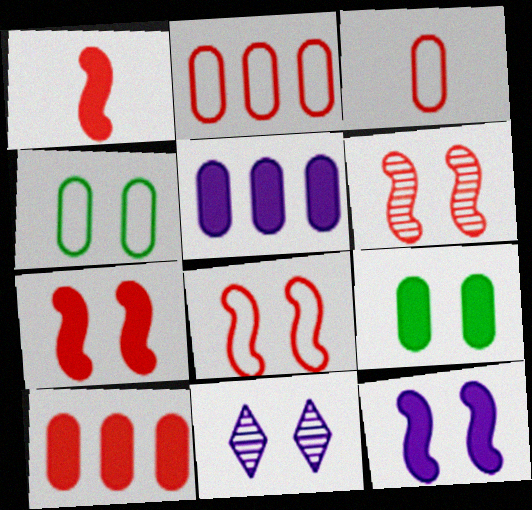[[4, 7, 11], 
[6, 7, 8], 
[8, 9, 11]]